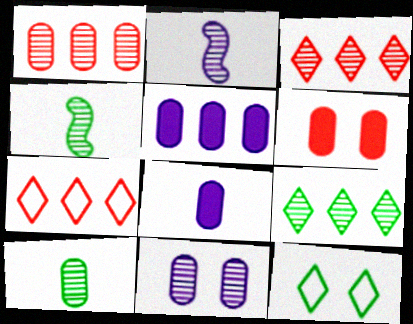[[1, 10, 11], 
[3, 4, 11]]